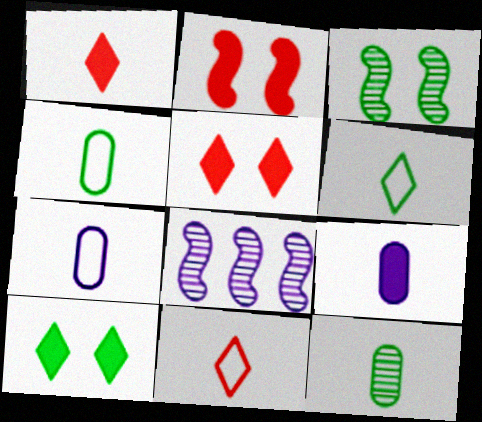[[4, 5, 8]]